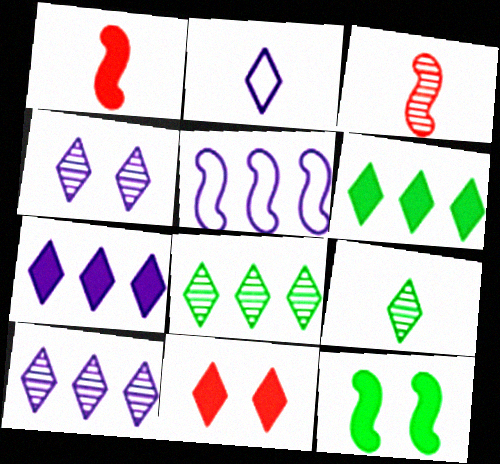[[2, 4, 7], 
[2, 8, 11], 
[3, 5, 12]]